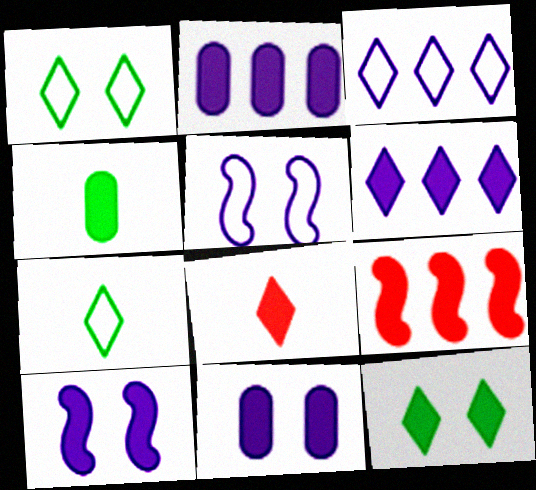[[6, 8, 12]]